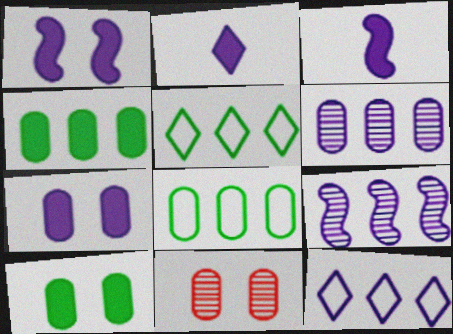[[3, 5, 11]]